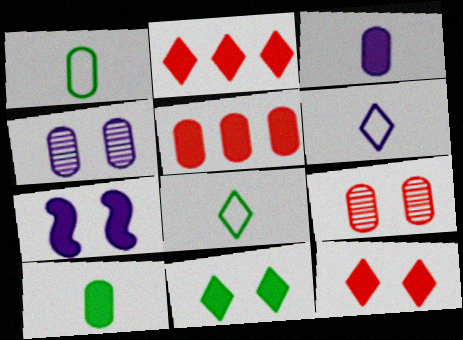[[1, 4, 5], 
[2, 7, 10]]